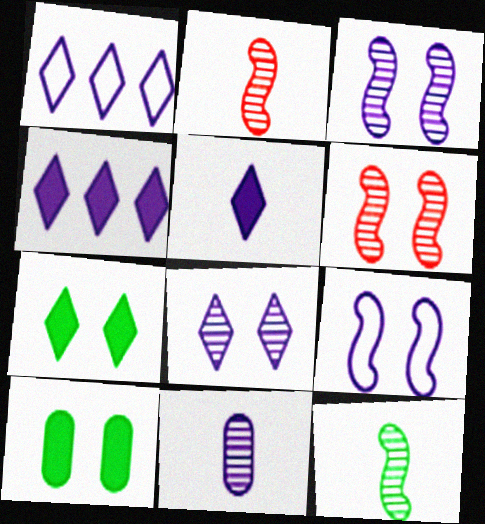[[1, 2, 10], 
[1, 5, 8], 
[4, 9, 11]]